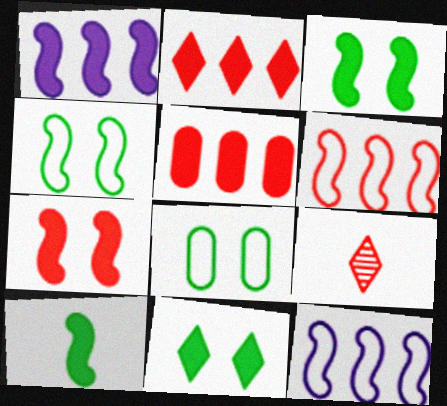[[1, 7, 10], 
[1, 8, 9]]